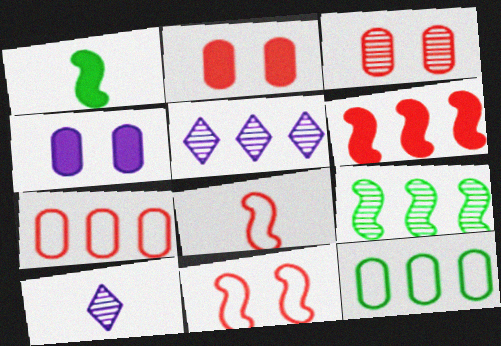[[3, 9, 10], 
[5, 6, 12]]